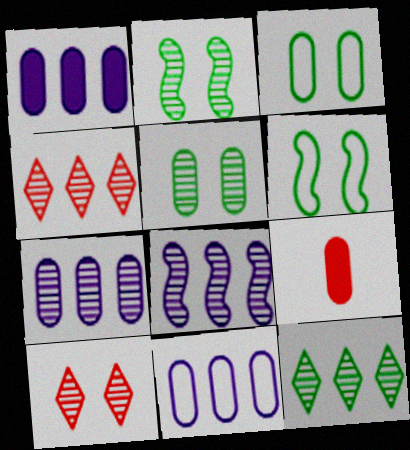[[1, 7, 11], 
[3, 7, 9], 
[5, 9, 11]]